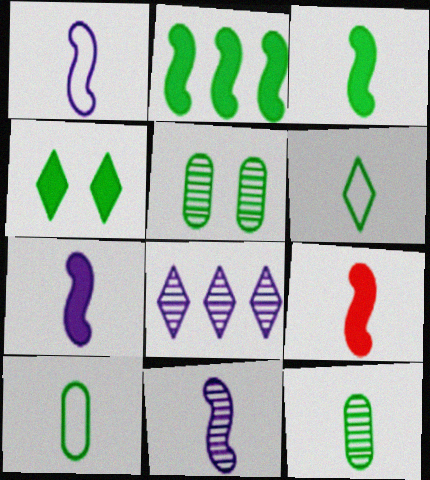[[1, 7, 11], 
[2, 5, 6], 
[3, 6, 12], 
[3, 7, 9]]